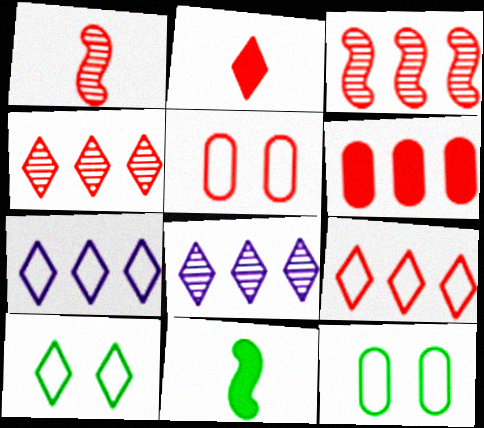[[2, 3, 5], 
[2, 8, 10], 
[3, 6, 9], 
[5, 8, 11]]